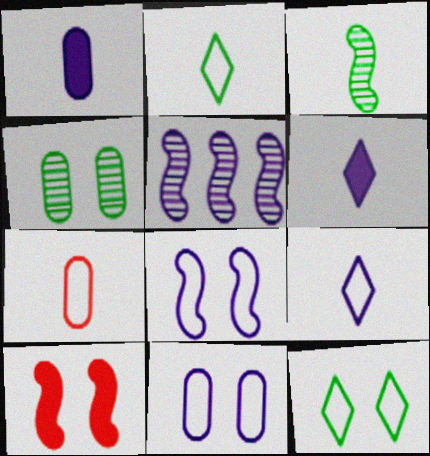[[3, 6, 7], 
[5, 6, 11]]